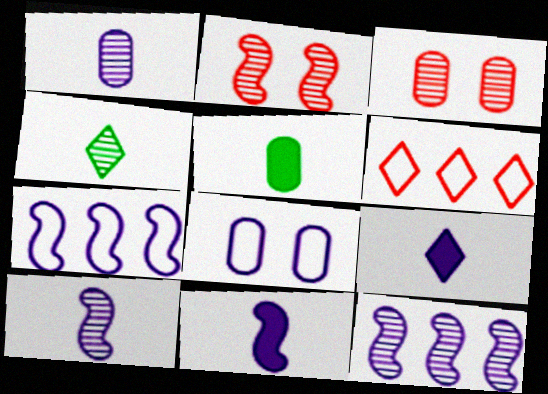[[3, 4, 12], 
[8, 9, 12]]